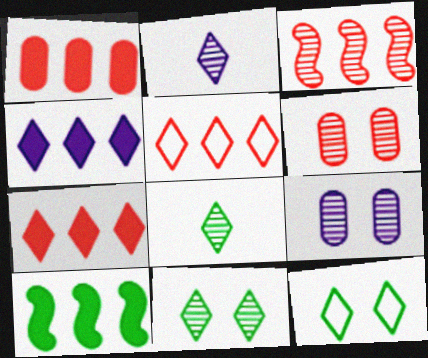[[1, 3, 5], 
[1, 4, 10], 
[2, 7, 12], 
[3, 8, 9]]